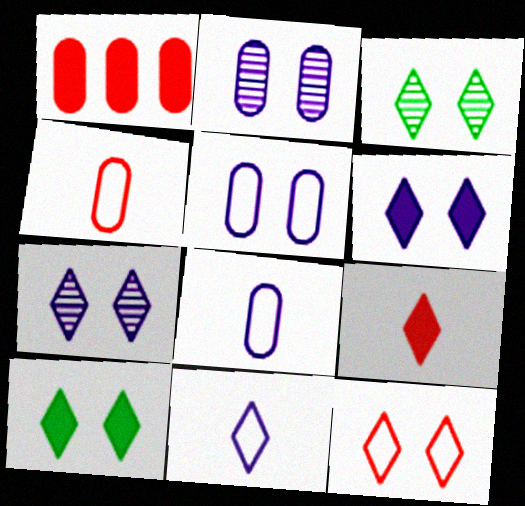[[3, 6, 12], 
[7, 10, 12]]